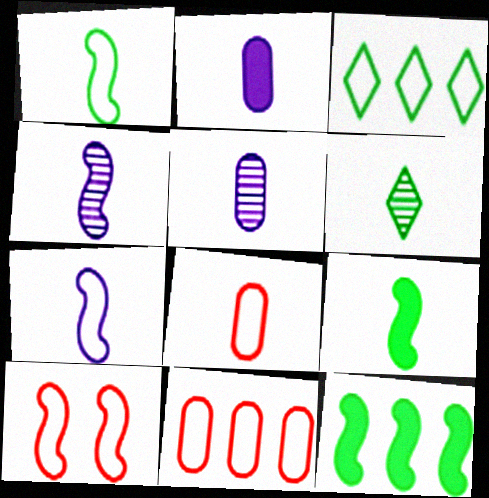[[4, 10, 12]]